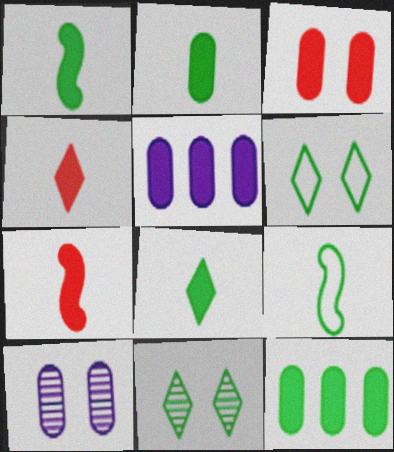[[1, 2, 8], 
[2, 3, 5], 
[9, 11, 12]]